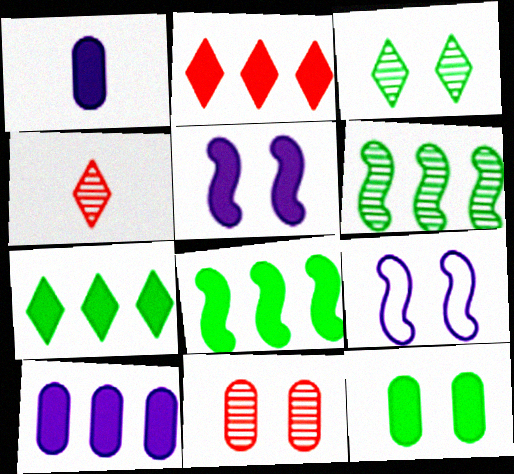[[2, 8, 10]]